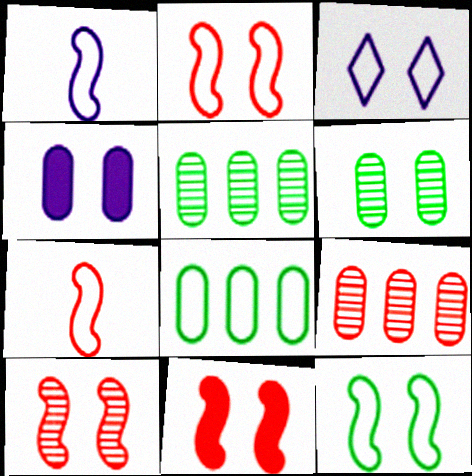[[2, 10, 11], 
[3, 6, 11], 
[3, 7, 8]]